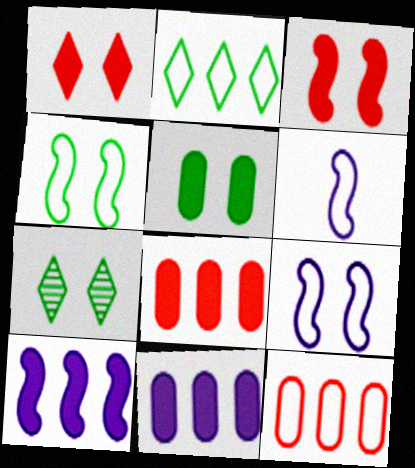[[4, 5, 7], 
[6, 7, 8]]